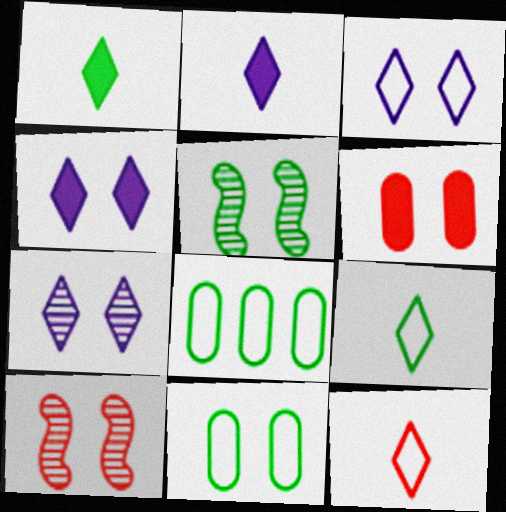[[1, 5, 8], 
[2, 8, 10], 
[3, 4, 7], 
[3, 5, 6], 
[4, 10, 11]]